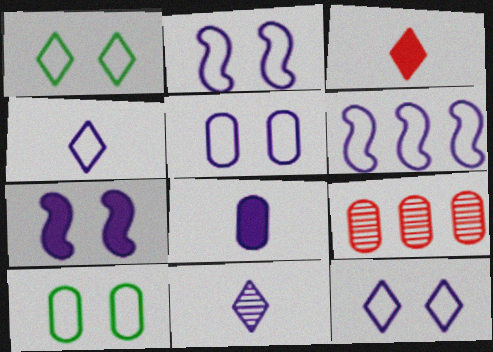[[2, 5, 12], 
[4, 5, 6], 
[8, 9, 10]]